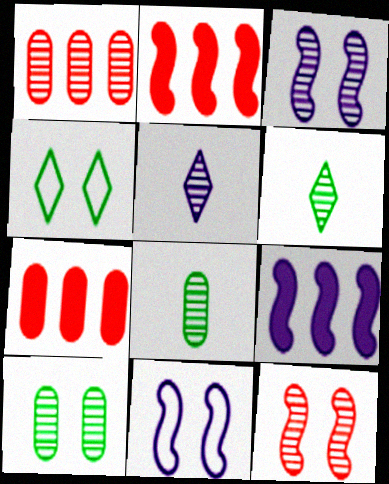[[1, 3, 6], 
[6, 7, 11]]